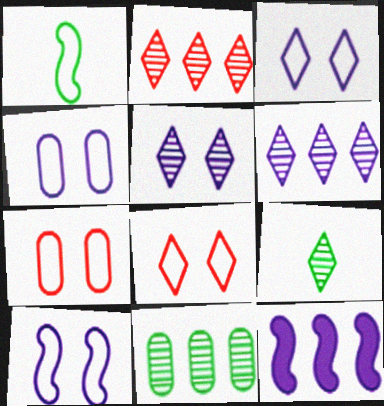[[2, 5, 9], 
[3, 4, 10], 
[7, 9, 12]]